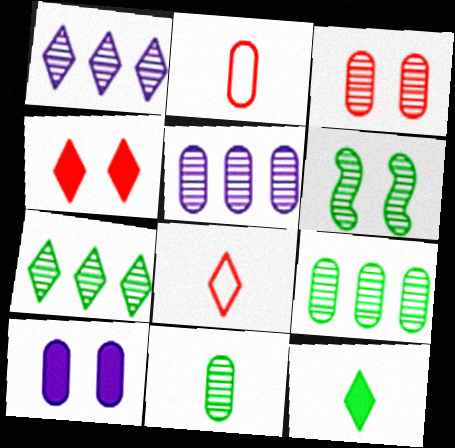[[2, 9, 10], 
[3, 5, 11], 
[6, 7, 11]]